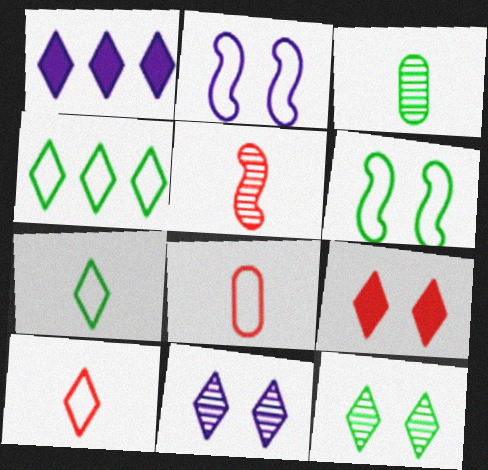[[1, 10, 12], 
[2, 4, 8]]